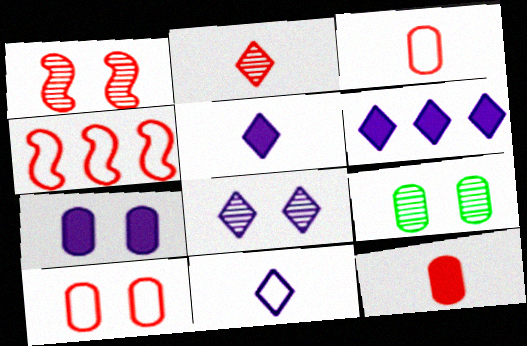[[1, 8, 9], 
[4, 5, 9], 
[6, 8, 11], 
[7, 9, 10]]